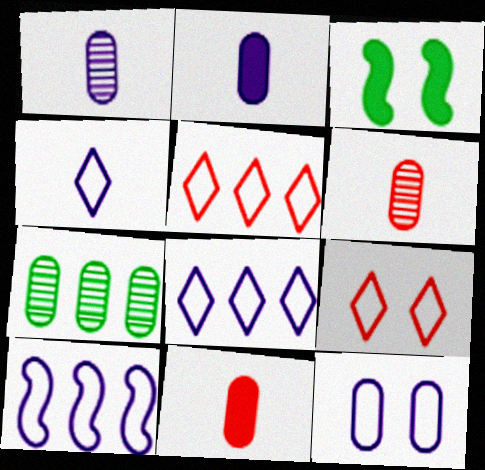[[1, 3, 5], 
[3, 6, 8], 
[4, 10, 12], 
[7, 11, 12]]